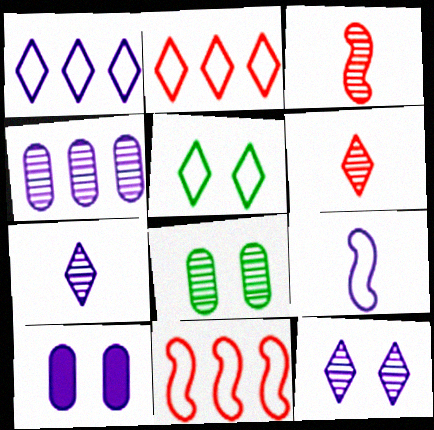[]